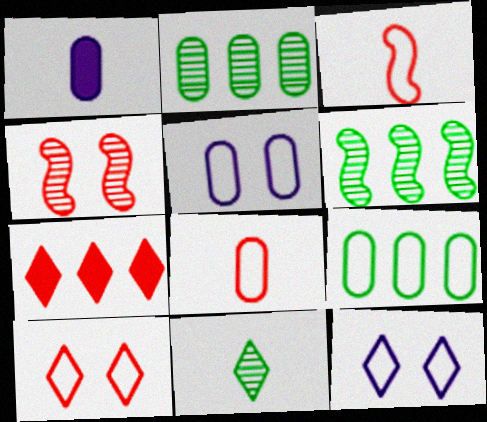[[1, 3, 11], 
[1, 6, 10], 
[3, 9, 12], 
[4, 7, 8], 
[5, 8, 9], 
[7, 11, 12]]